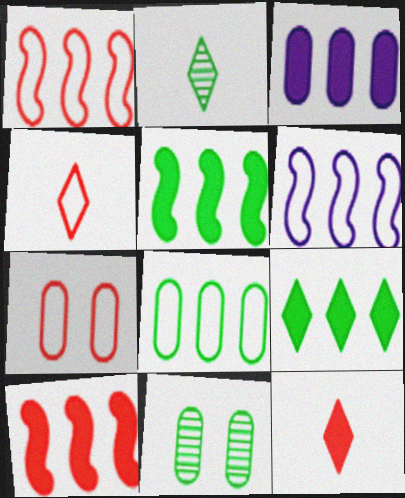[[1, 4, 7], 
[3, 9, 10], 
[6, 11, 12]]